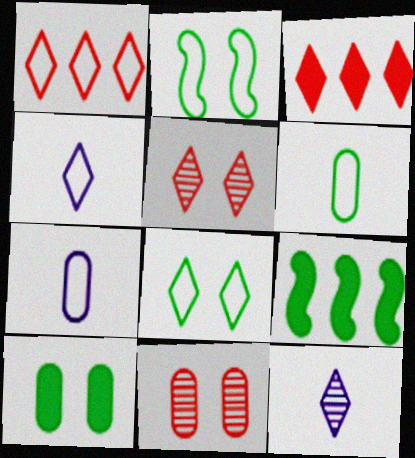[[1, 2, 7], 
[1, 4, 8], 
[3, 8, 12], 
[4, 9, 11], 
[5, 7, 9]]